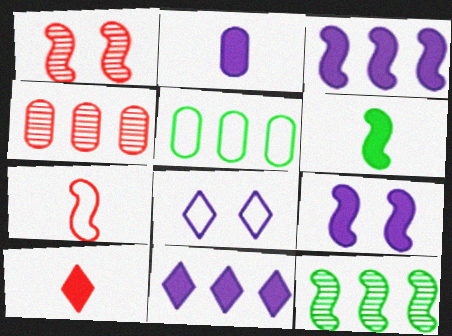[[2, 6, 10], 
[2, 9, 11], 
[4, 6, 8], 
[5, 7, 8], 
[7, 9, 12]]